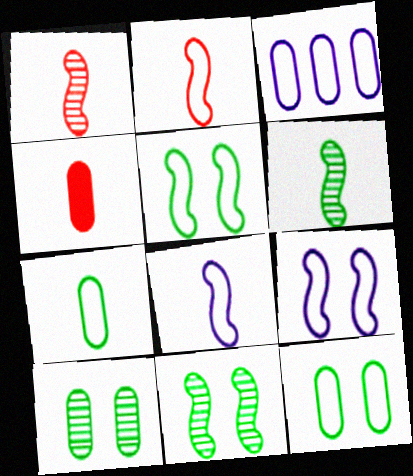[[3, 4, 10]]